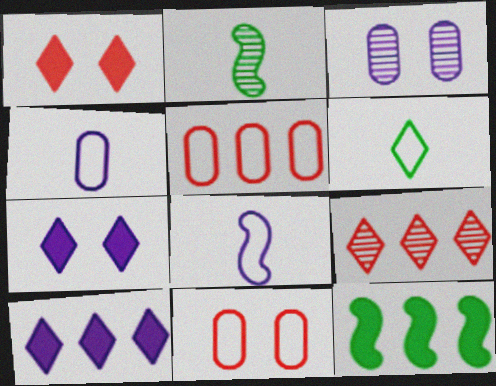[[2, 3, 9], 
[2, 5, 7], 
[2, 10, 11], 
[3, 8, 10], 
[6, 7, 9]]